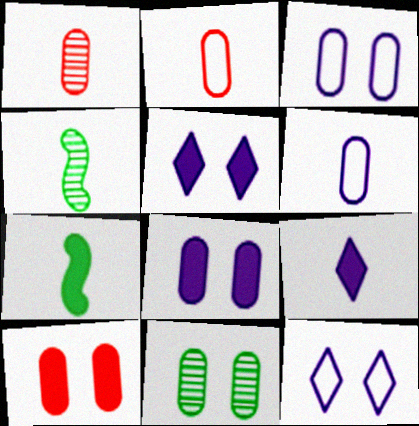[[2, 4, 9], 
[3, 10, 11]]